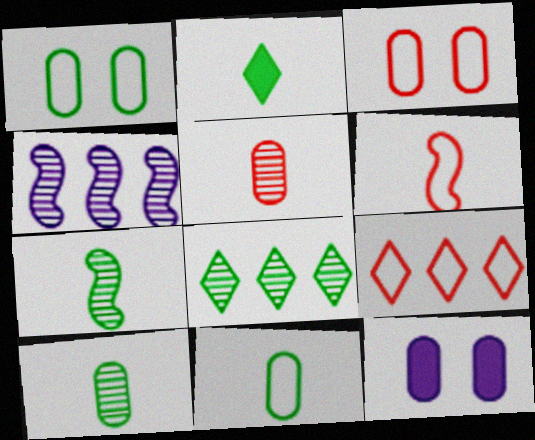[[2, 3, 4], 
[2, 7, 11], 
[3, 6, 9], 
[6, 8, 12], 
[7, 9, 12]]